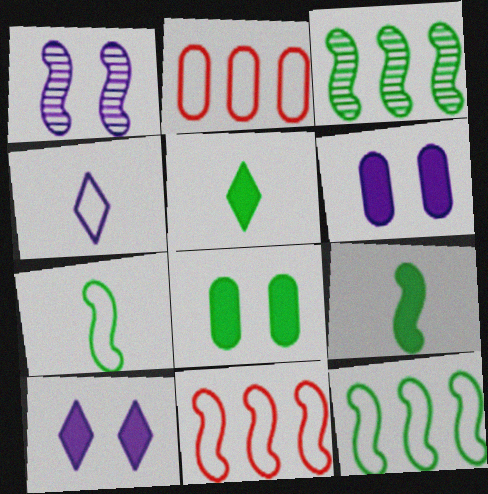[[1, 2, 5], 
[1, 9, 11]]